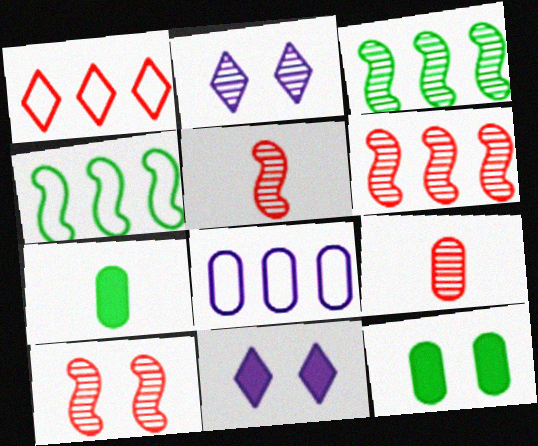[[1, 4, 8], 
[2, 3, 9], 
[4, 9, 11], 
[5, 6, 10], 
[8, 9, 12]]